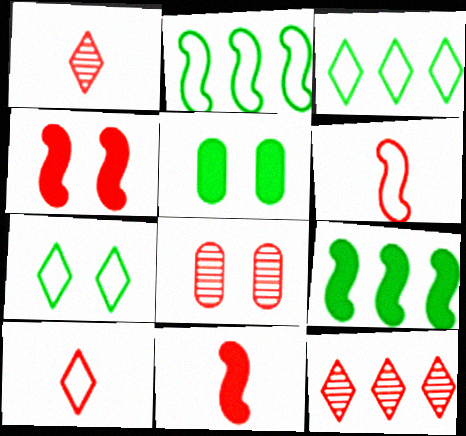[]